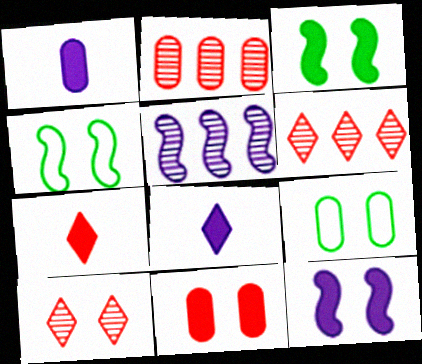[[1, 2, 9], 
[1, 4, 6], 
[2, 4, 8], 
[5, 7, 9], 
[9, 10, 12]]